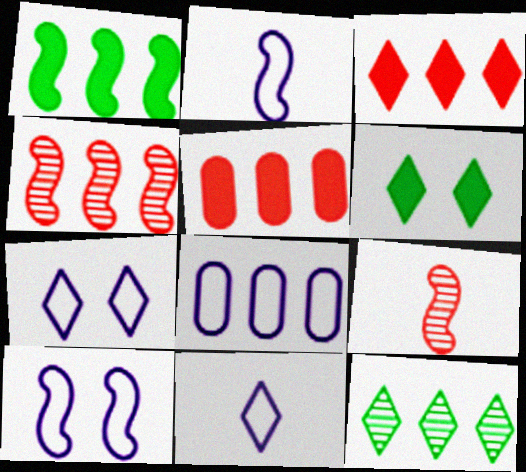[[1, 9, 10], 
[2, 7, 8], 
[6, 8, 9], 
[8, 10, 11]]